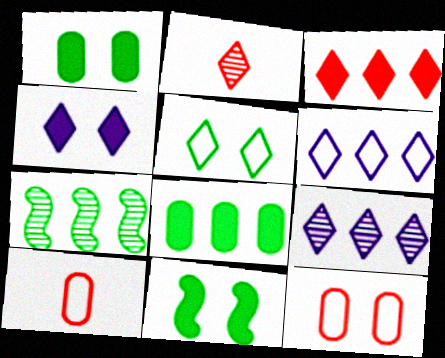[[4, 7, 10], 
[9, 10, 11]]